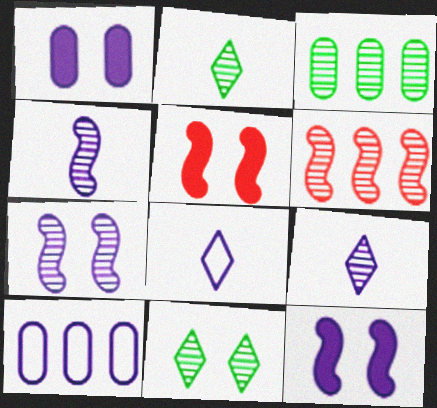[[2, 5, 10], 
[3, 5, 8], 
[9, 10, 12]]